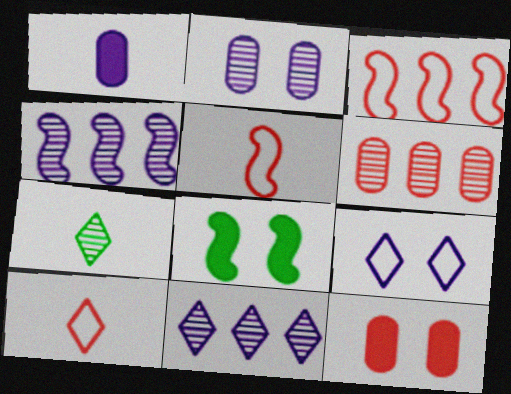[[1, 4, 9], 
[1, 5, 7], 
[4, 5, 8]]